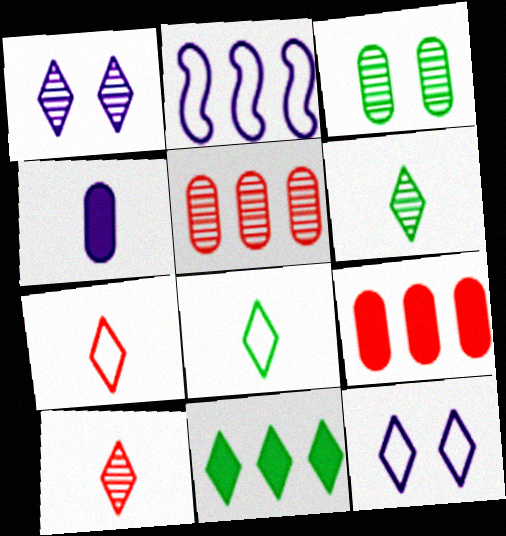[[1, 2, 4], 
[1, 7, 11], 
[2, 5, 11], 
[10, 11, 12]]